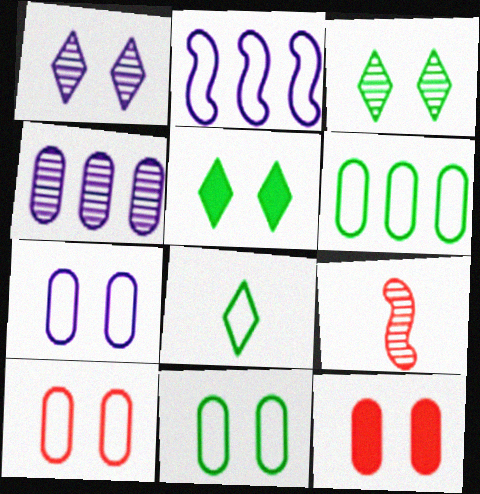[[2, 8, 10], 
[3, 4, 9], 
[7, 10, 11]]